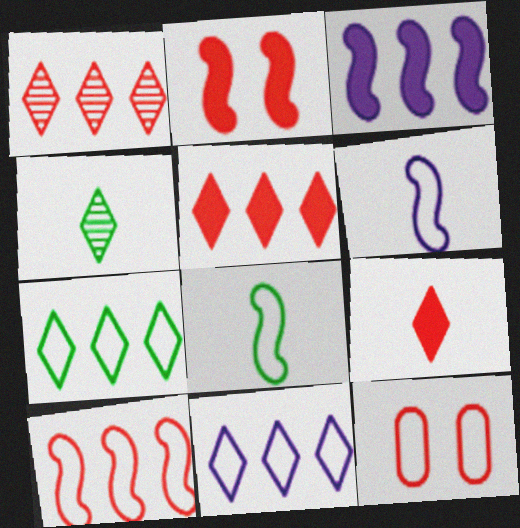[[3, 4, 12], 
[6, 7, 12], 
[8, 11, 12]]